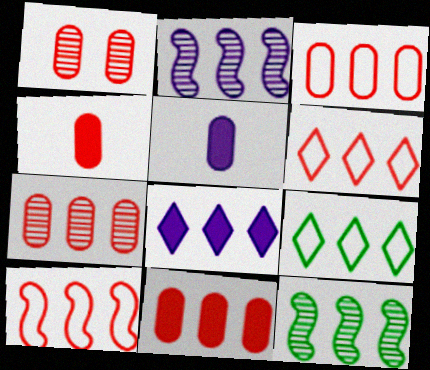[[1, 3, 4], 
[2, 9, 11], 
[3, 6, 10], 
[3, 7, 11], 
[3, 8, 12]]